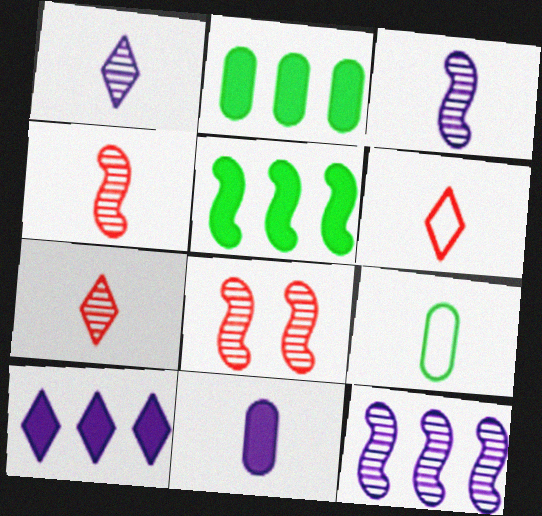[[8, 9, 10]]